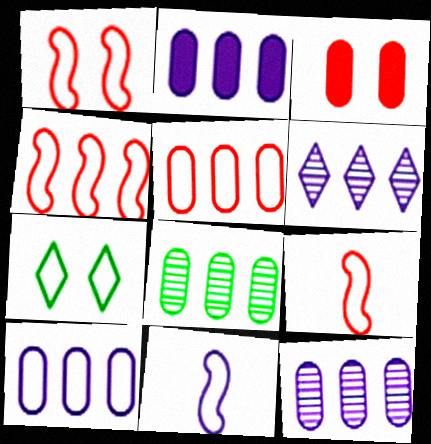[[1, 4, 9], 
[2, 5, 8], 
[2, 10, 12], 
[5, 7, 11], 
[7, 9, 10]]